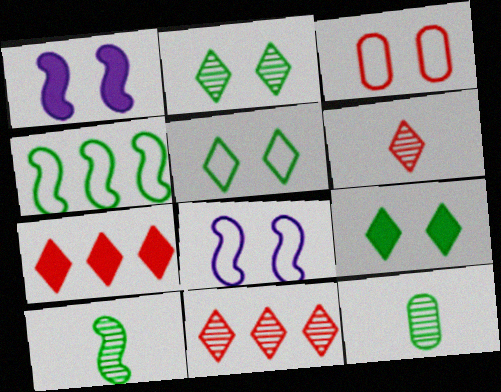[[1, 2, 3], 
[2, 5, 9], 
[3, 5, 8], 
[4, 9, 12], 
[7, 8, 12]]